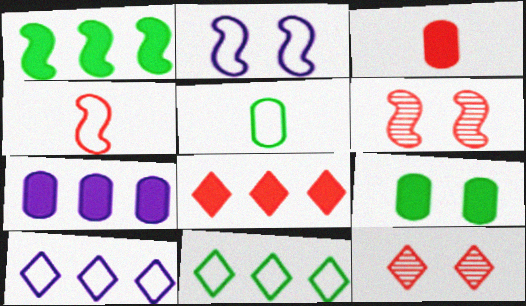[[1, 7, 8], 
[2, 9, 12], 
[3, 7, 9]]